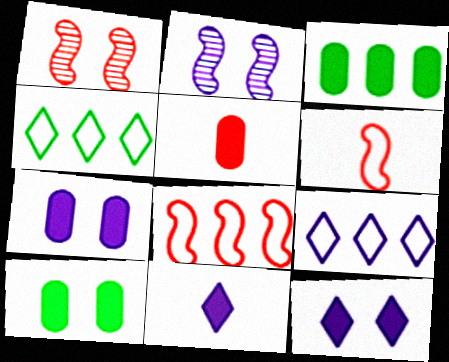[[2, 4, 5], 
[3, 5, 7]]